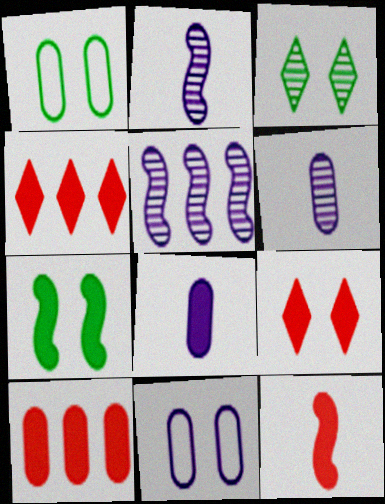[[1, 2, 4], 
[1, 3, 7], 
[1, 6, 10], 
[4, 7, 8], 
[9, 10, 12]]